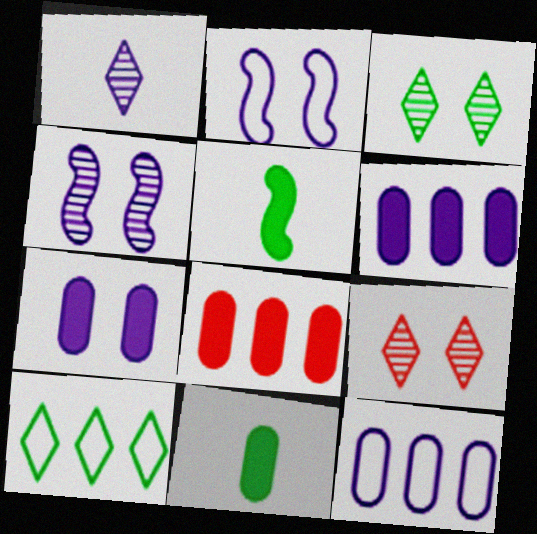[[1, 2, 6], 
[5, 9, 12], 
[7, 8, 11]]